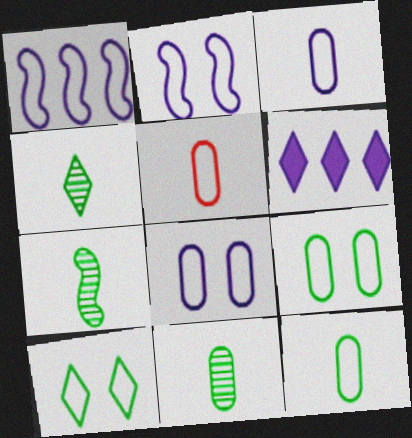[[1, 5, 10], 
[3, 5, 12], 
[4, 7, 11]]